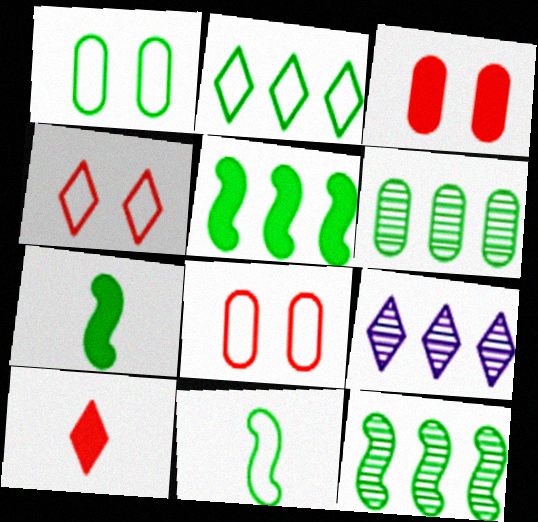[[1, 2, 11], 
[2, 5, 6], 
[3, 9, 11], 
[7, 8, 9]]